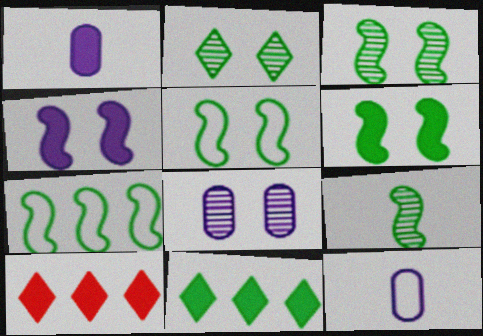[[1, 6, 10], 
[3, 5, 6], 
[3, 10, 12], 
[6, 7, 9]]